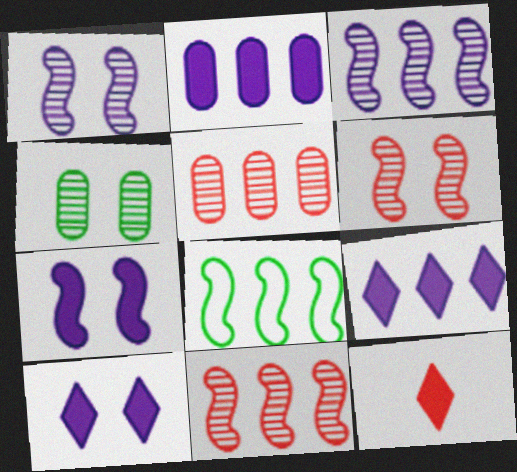[[5, 8, 9]]